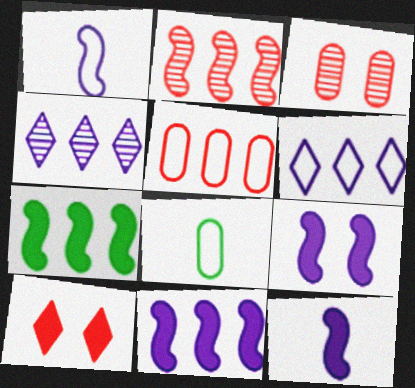[[4, 5, 7], 
[9, 11, 12]]